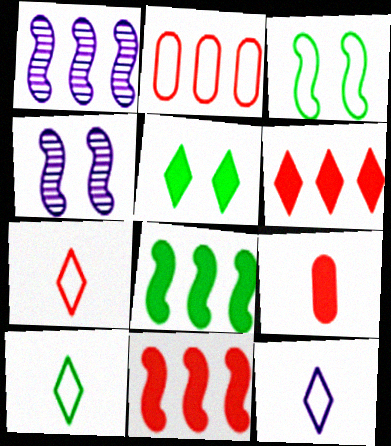[[2, 3, 12], 
[7, 10, 12]]